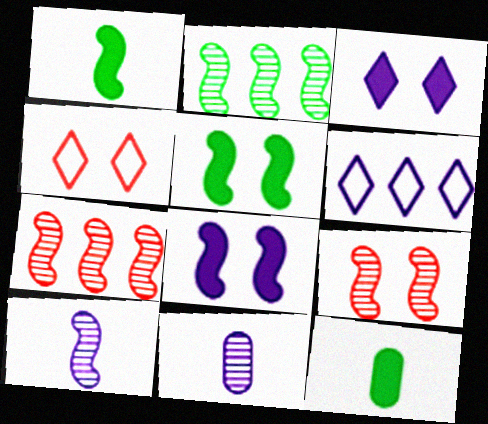[[2, 9, 10], 
[6, 8, 11], 
[6, 9, 12]]